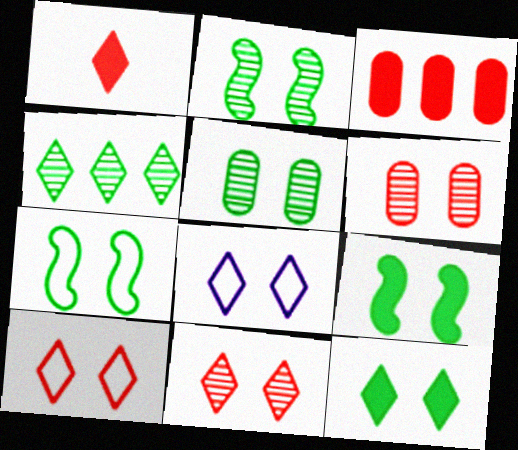[[1, 4, 8], 
[2, 7, 9], 
[5, 7, 12], 
[6, 8, 9], 
[8, 11, 12]]